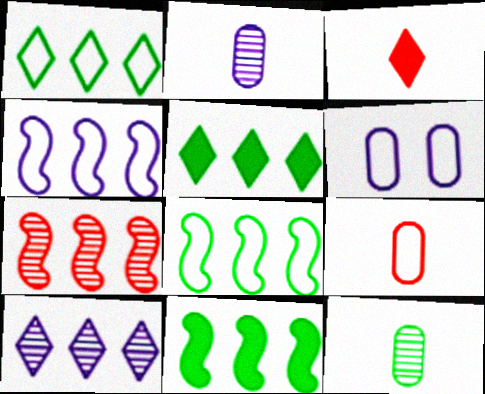[[4, 7, 11]]